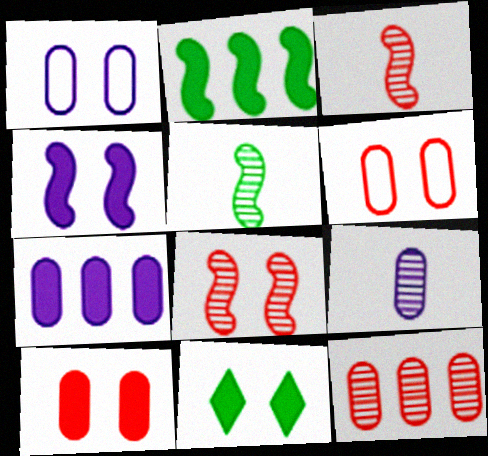[[1, 7, 9], 
[1, 8, 11], 
[4, 10, 11]]